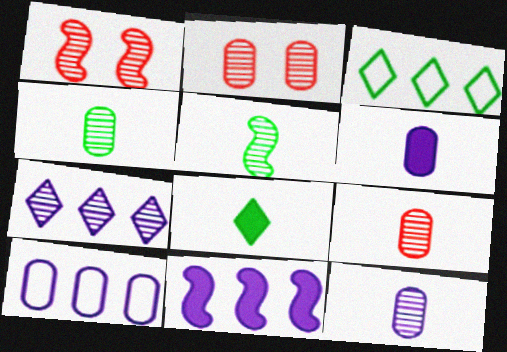[[1, 3, 6], 
[1, 4, 7], 
[1, 8, 10], 
[2, 5, 7], 
[4, 9, 12], 
[7, 10, 11]]